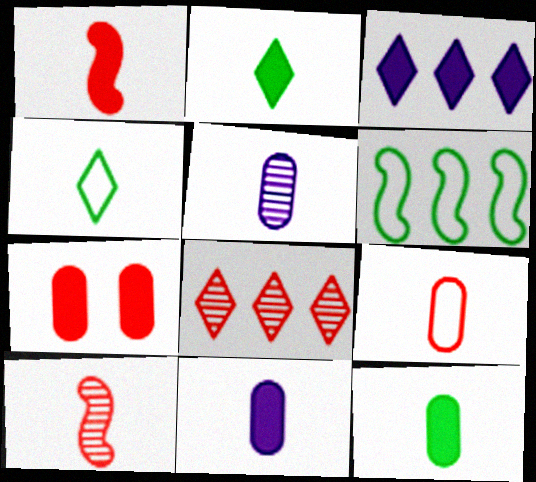[[1, 2, 11], 
[1, 4, 5], 
[4, 10, 11], 
[5, 9, 12]]